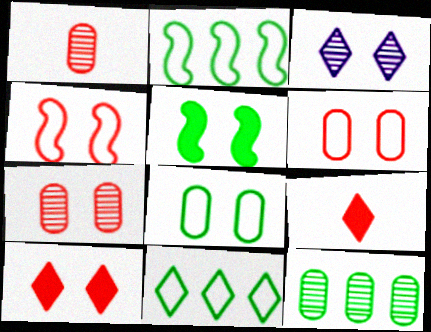[[3, 5, 6], 
[3, 9, 11], 
[4, 7, 10]]